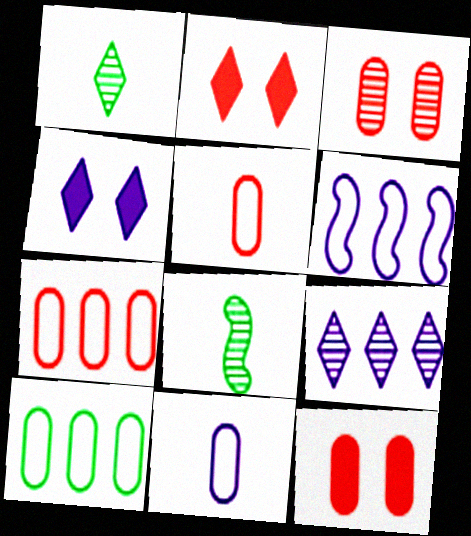[[1, 6, 12], 
[3, 8, 9], 
[4, 7, 8]]